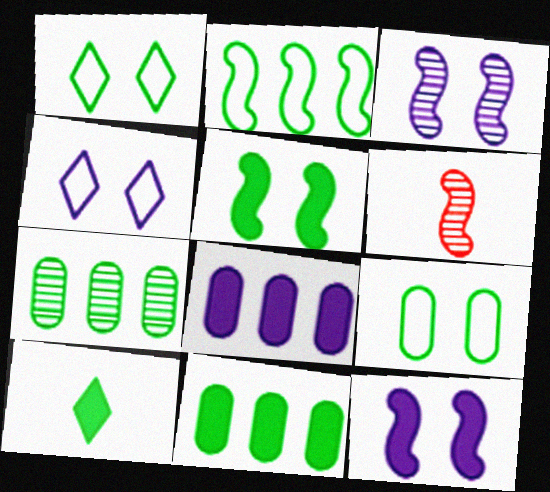[[1, 6, 8], 
[2, 6, 12], 
[4, 6, 11], 
[5, 10, 11]]